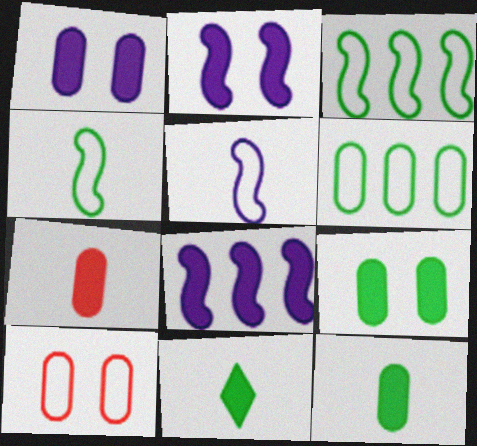[]